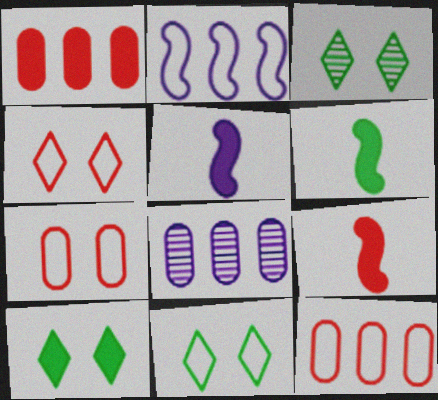[[1, 5, 10], 
[3, 5, 12], 
[3, 10, 11], 
[4, 6, 8], 
[5, 6, 9], 
[8, 9, 11]]